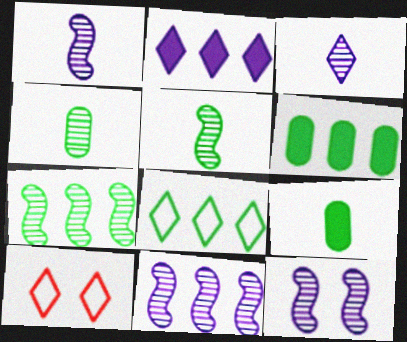[[1, 6, 10], 
[1, 11, 12], 
[6, 7, 8], 
[9, 10, 11]]